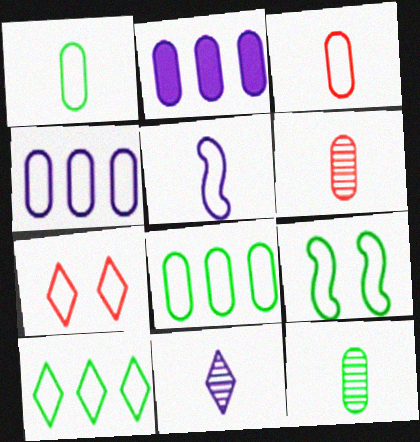[[1, 9, 10], 
[5, 7, 8]]